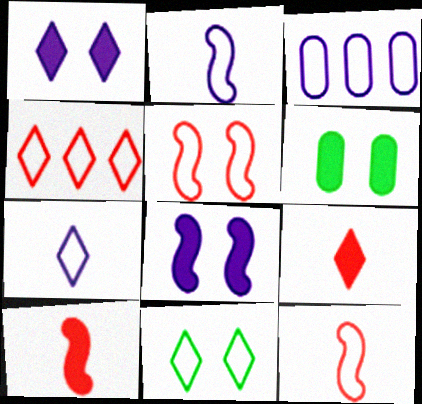[[3, 11, 12], 
[4, 7, 11]]